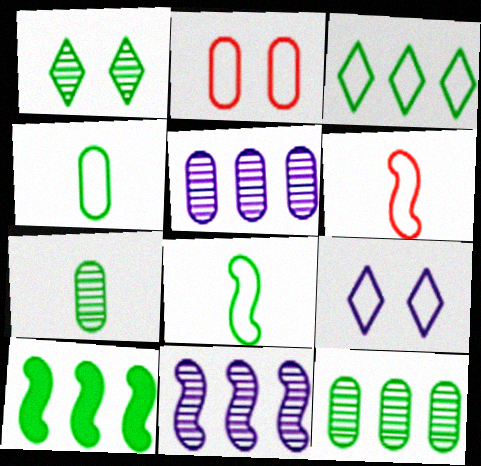[[1, 4, 10], 
[3, 10, 12]]